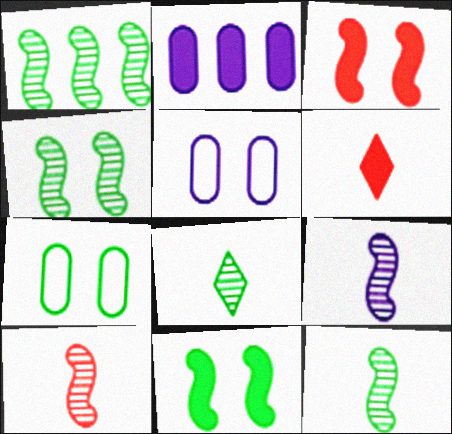[[1, 4, 12], 
[1, 5, 6], 
[2, 6, 11], 
[9, 10, 12]]